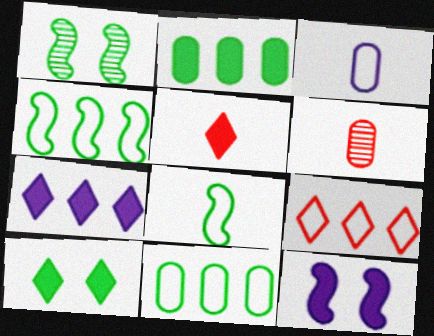[[2, 5, 12], 
[5, 7, 10]]